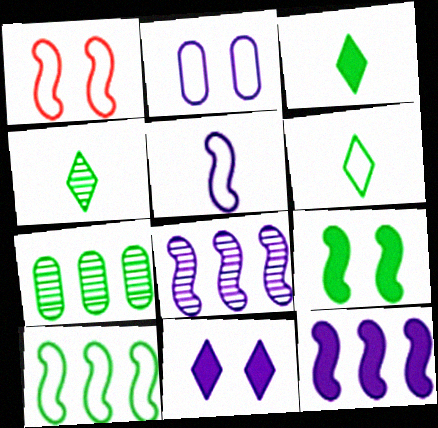[[1, 5, 10], 
[3, 4, 6], 
[6, 7, 9]]